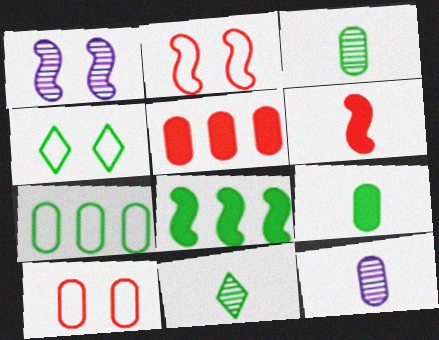[[3, 4, 8]]